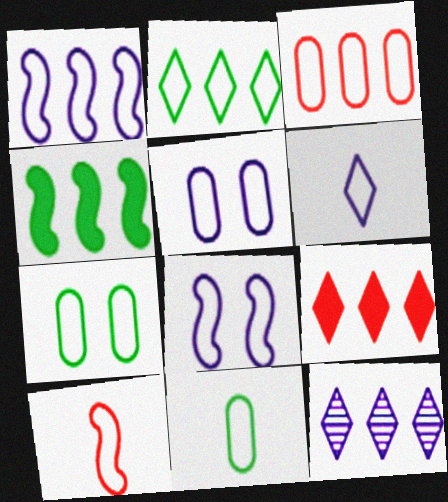[[1, 2, 3], 
[1, 5, 6], 
[2, 5, 10], 
[2, 9, 12], 
[3, 4, 12], 
[3, 5, 11], 
[6, 10, 11]]